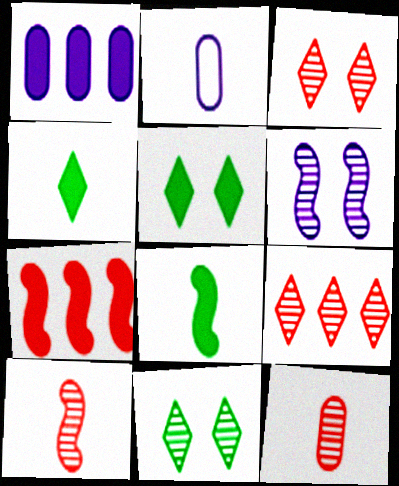[[2, 4, 10], 
[2, 7, 11]]